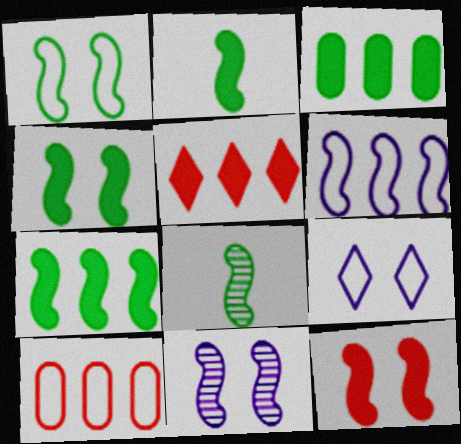[[1, 7, 8], 
[1, 11, 12], 
[2, 4, 7], 
[6, 8, 12]]